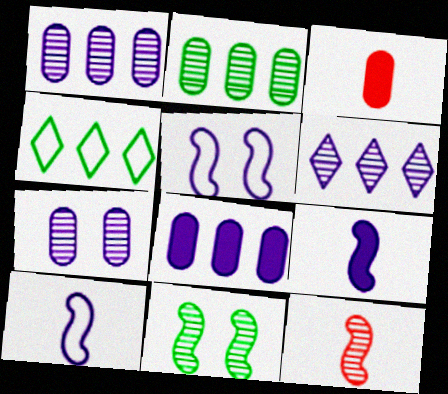[]